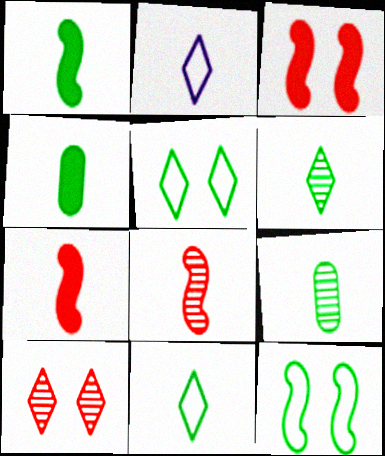[[1, 9, 11], 
[2, 4, 8], 
[2, 7, 9]]